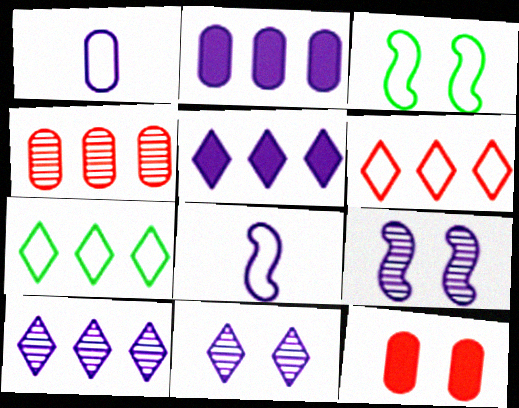[[1, 3, 6], 
[1, 5, 9], 
[2, 8, 11], 
[3, 11, 12]]